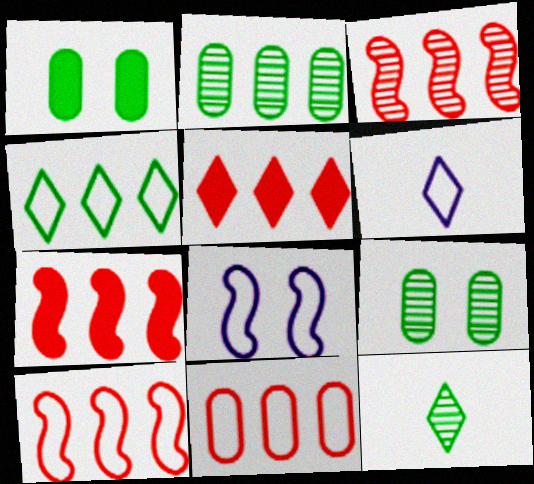[[1, 3, 6], 
[3, 5, 11], 
[3, 7, 10], 
[6, 7, 9]]